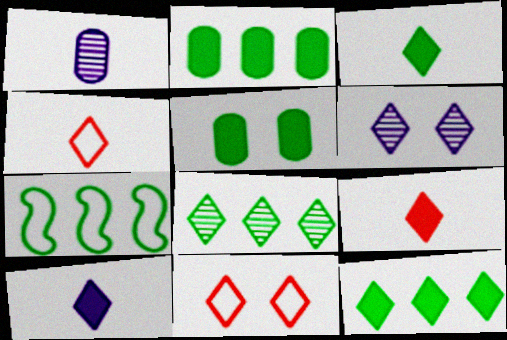[[2, 7, 8], 
[3, 9, 10], 
[4, 6, 12], 
[8, 10, 11]]